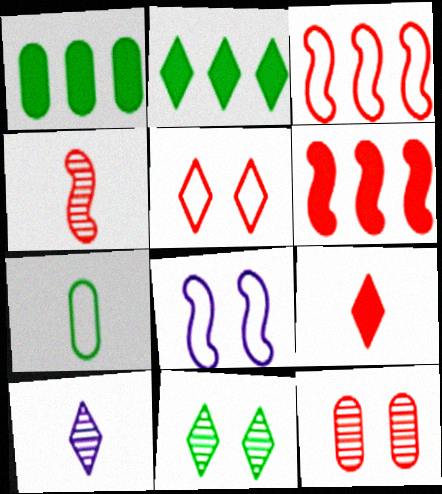[[2, 5, 10], 
[3, 9, 12]]